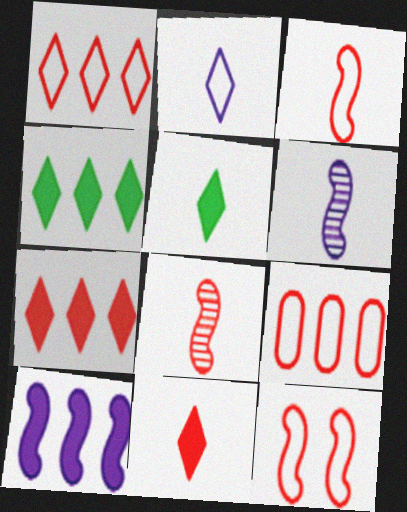[]